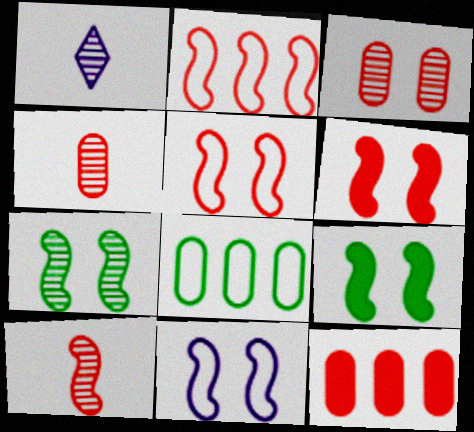[[1, 6, 8], 
[2, 6, 10], 
[6, 7, 11]]